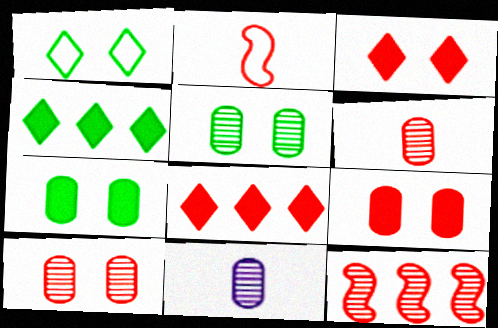[[2, 8, 10]]